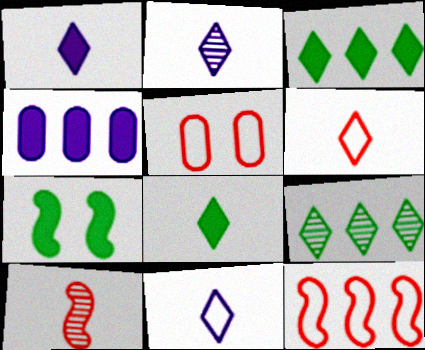[[1, 2, 11], 
[2, 6, 8], 
[4, 9, 12], 
[5, 6, 12]]